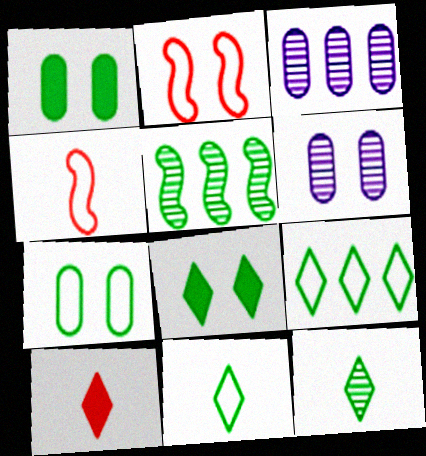[[1, 5, 11], 
[2, 6, 8], 
[3, 4, 8], 
[8, 9, 12]]